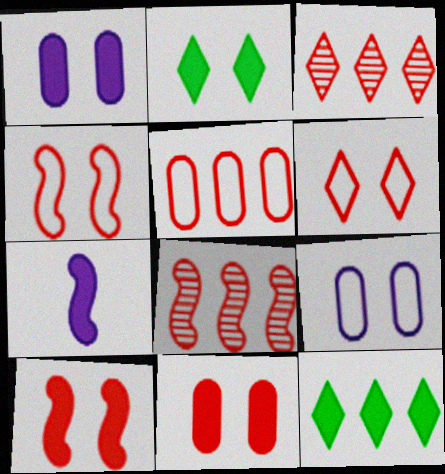[[1, 2, 10], 
[7, 11, 12]]